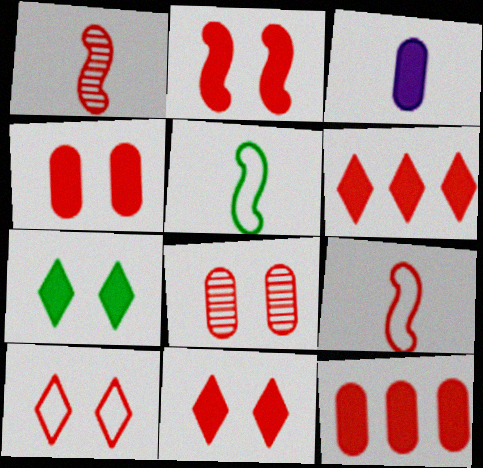[[1, 10, 12], 
[2, 4, 11], 
[2, 8, 10], 
[6, 8, 9]]